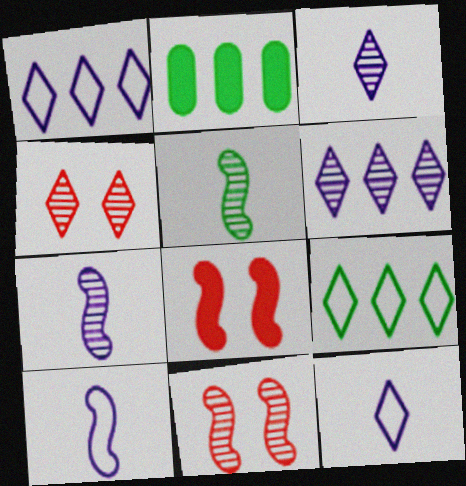[[2, 4, 10], 
[2, 11, 12]]